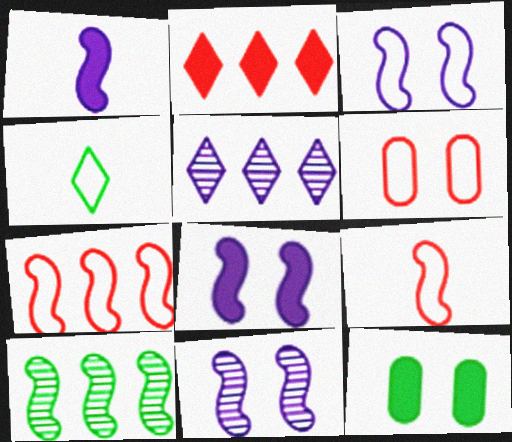[[1, 2, 12], 
[3, 8, 11], 
[4, 10, 12], 
[5, 9, 12], 
[8, 9, 10]]